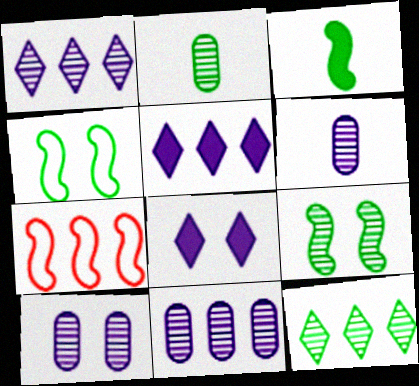[[2, 7, 8], 
[2, 9, 12], 
[6, 10, 11]]